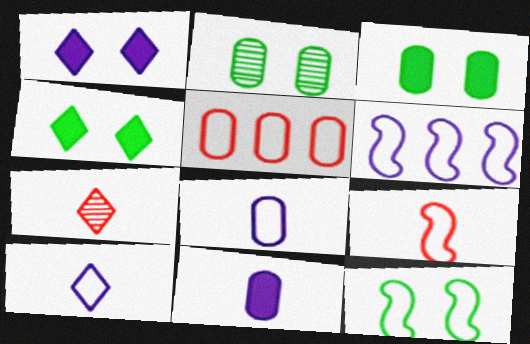[[2, 4, 12], 
[2, 5, 11], 
[3, 6, 7], 
[5, 10, 12], 
[6, 9, 12]]